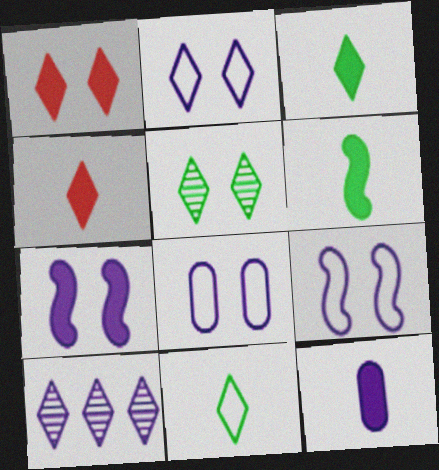[[1, 2, 5], 
[1, 10, 11], 
[2, 8, 9], 
[4, 6, 12], 
[9, 10, 12]]